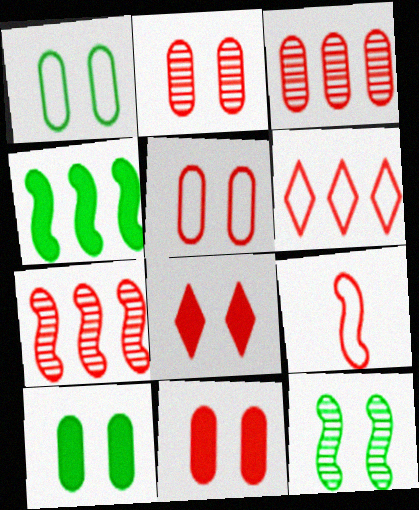[[2, 5, 11], 
[3, 8, 9], 
[5, 6, 9]]